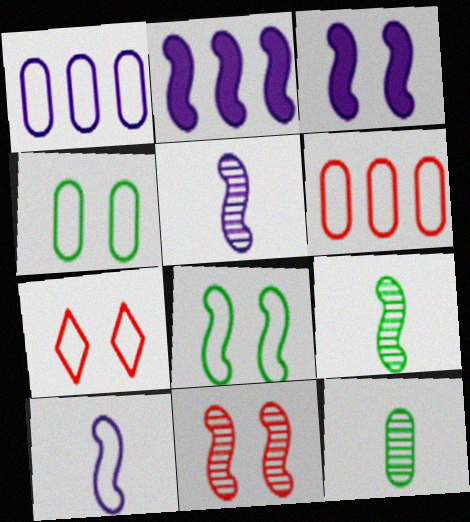[[2, 7, 12], 
[3, 8, 11]]